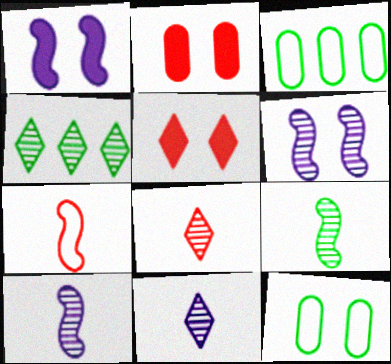[[1, 3, 8], 
[3, 5, 10], 
[5, 6, 12]]